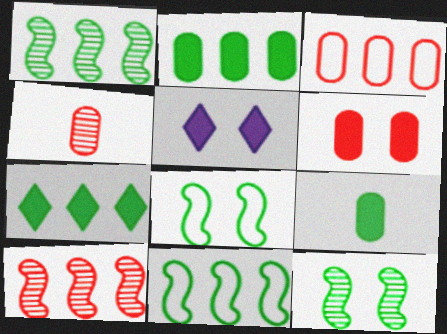[[3, 4, 6], 
[4, 5, 11]]